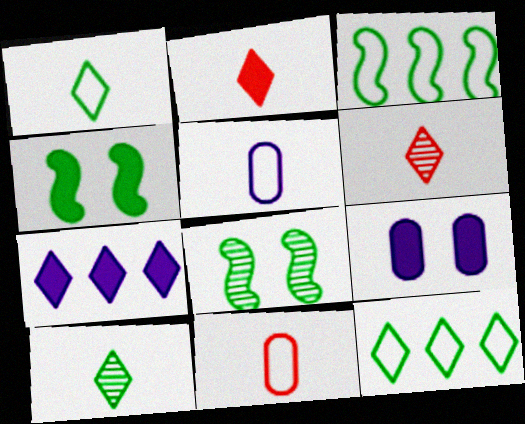[[3, 6, 9], 
[7, 8, 11]]